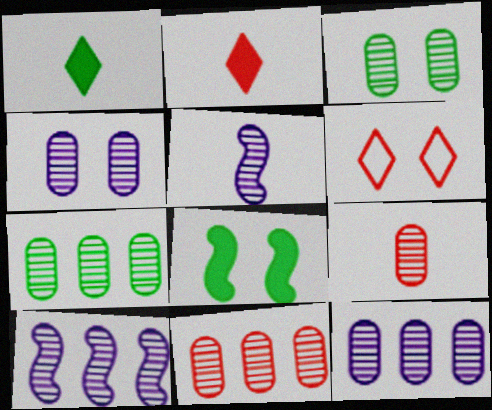[[3, 9, 12], 
[4, 6, 8], 
[4, 7, 9], 
[7, 11, 12]]